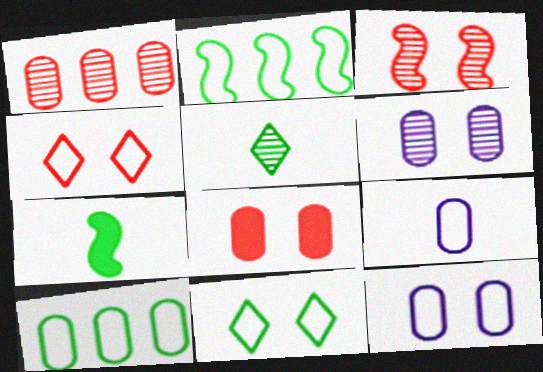[[2, 4, 9], 
[3, 4, 8]]